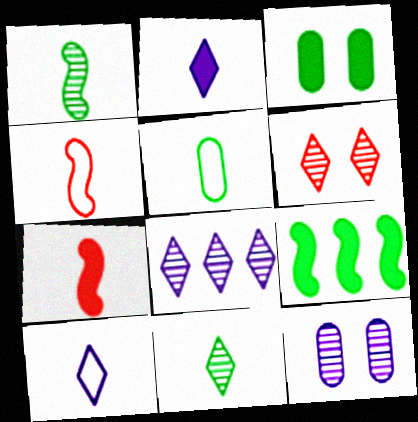[[3, 4, 8], 
[4, 5, 10], 
[6, 8, 11]]